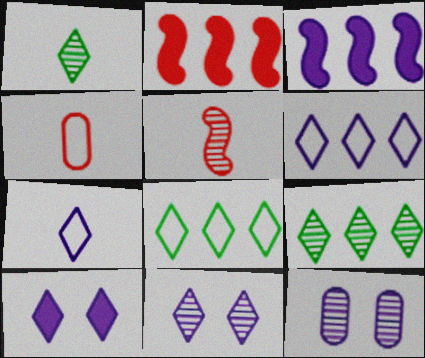[[3, 7, 12], 
[5, 9, 12]]